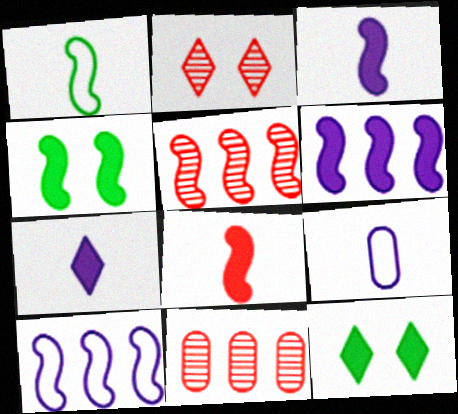[[4, 6, 8], 
[5, 9, 12]]